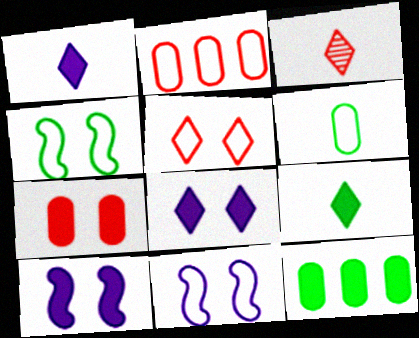[[3, 11, 12]]